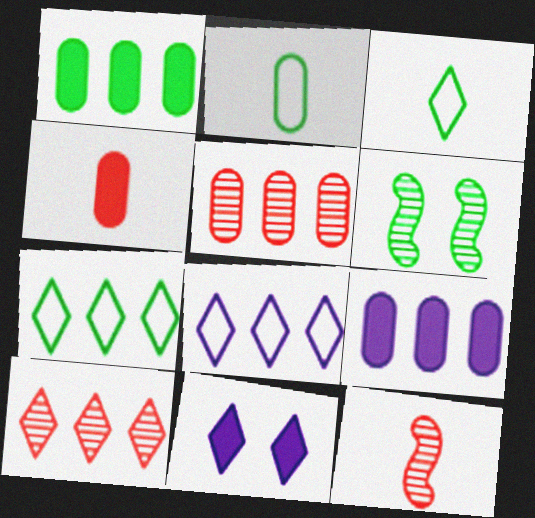[[1, 3, 6], 
[3, 10, 11], 
[4, 6, 8]]